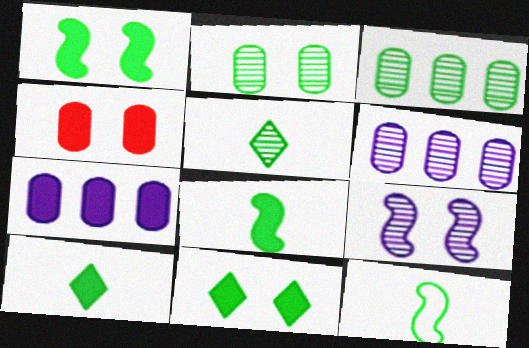[[3, 11, 12]]